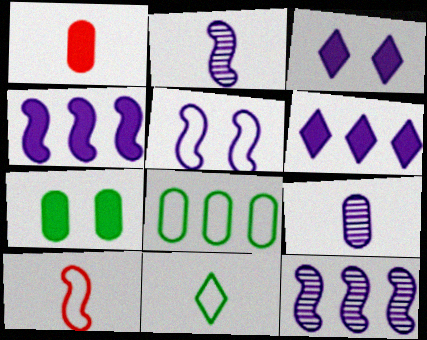[[1, 2, 11], 
[2, 4, 5], 
[5, 6, 9]]